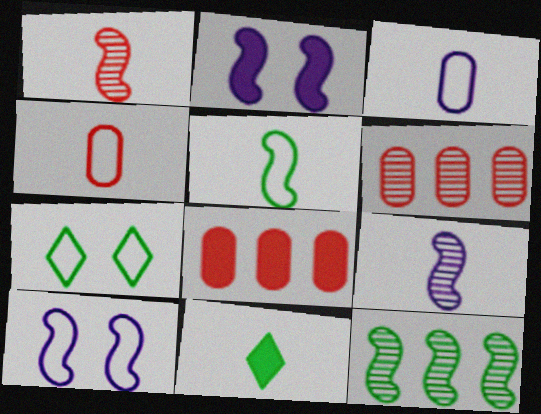[[1, 3, 11], 
[2, 8, 11], 
[4, 9, 11], 
[6, 10, 11], 
[7, 8, 9]]